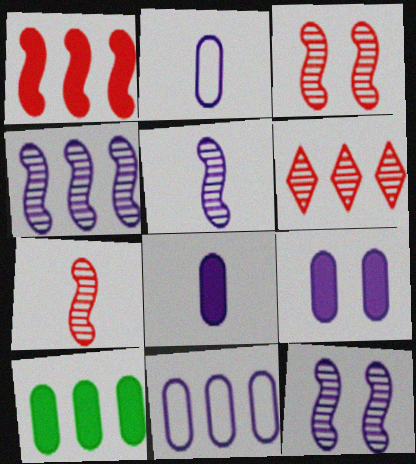[[4, 5, 12]]